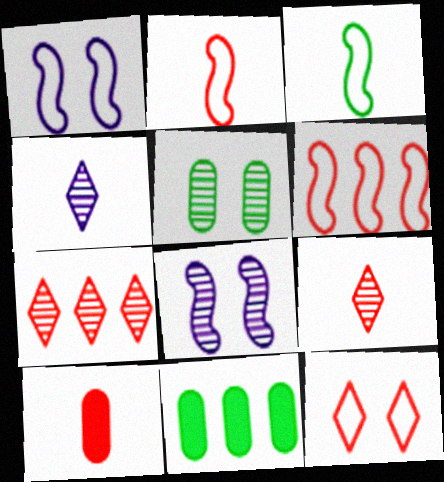[[1, 3, 6], 
[1, 9, 11], 
[2, 9, 10], 
[3, 4, 10]]